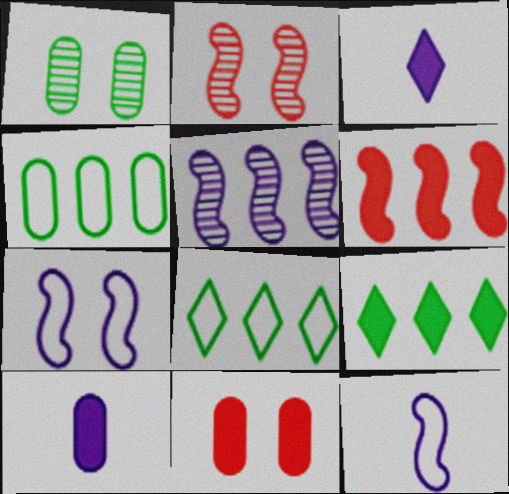[[2, 3, 4], 
[2, 8, 10]]